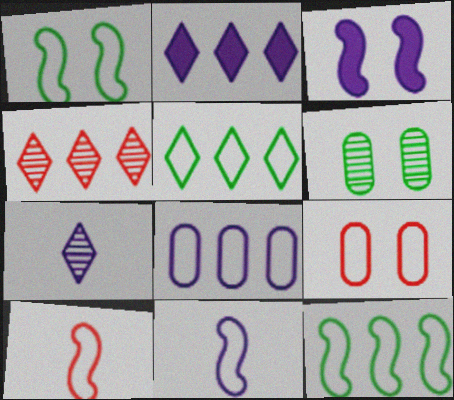[[2, 4, 5], 
[2, 6, 10], 
[3, 7, 8], 
[5, 9, 11]]